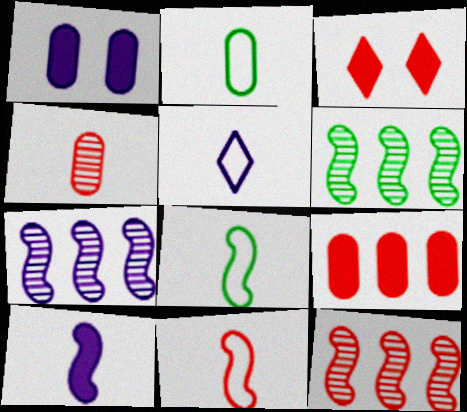[[1, 5, 7], 
[2, 3, 7], 
[2, 5, 11], 
[6, 7, 12]]